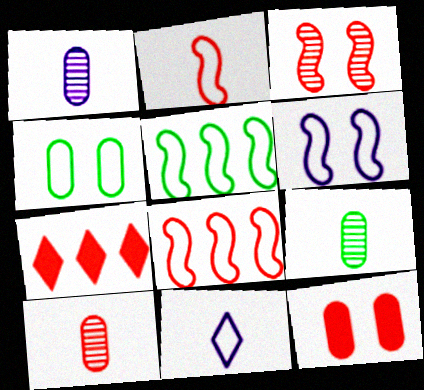[[1, 9, 10], 
[2, 5, 6], 
[4, 8, 11], 
[6, 7, 9]]